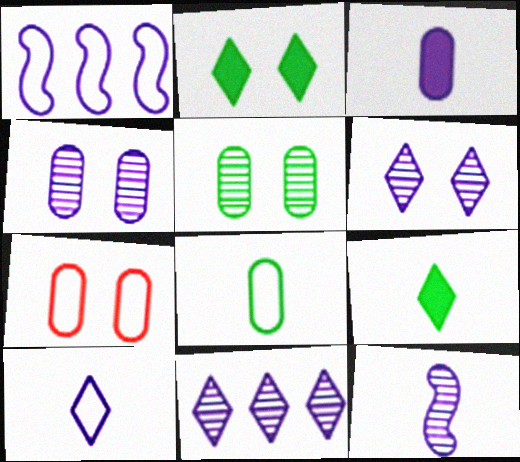[[1, 3, 6], 
[3, 10, 12], 
[4, 11, 12]]